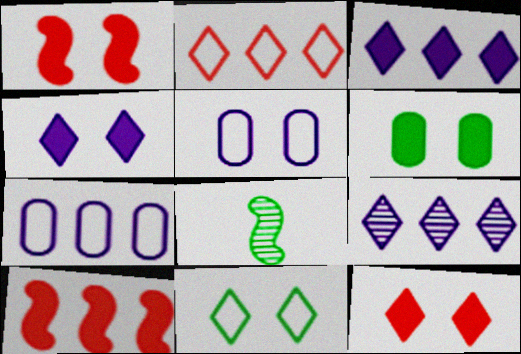[[1, 4, 6], 
[7, 8, 12]]